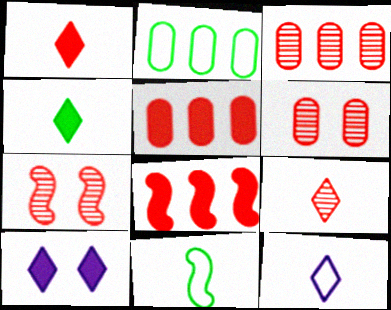[[3, 7, 9], 
[3, 10, 11], 
[4, 9, 12]]